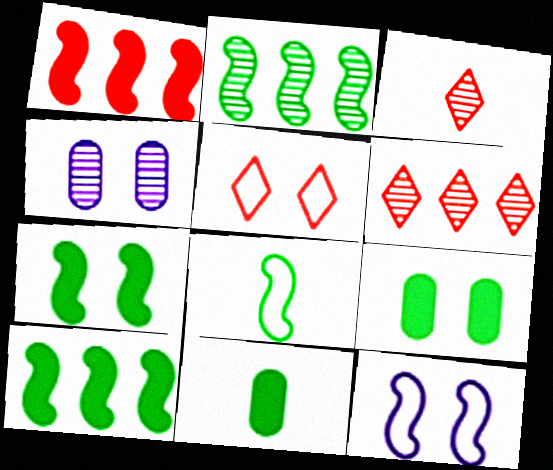[[2, 3, 4], 
[2, 7, 8], 
[4, 5, 7], 
[6, 11, 12]]